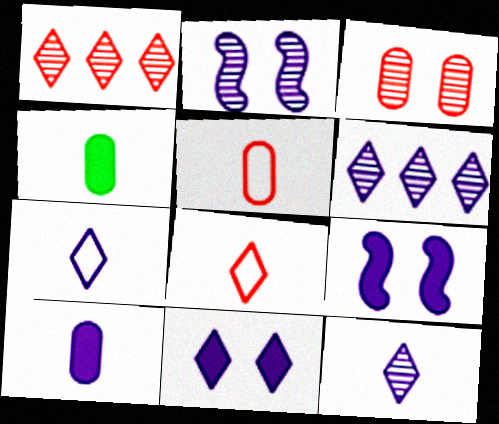[[6, 7, 11]]